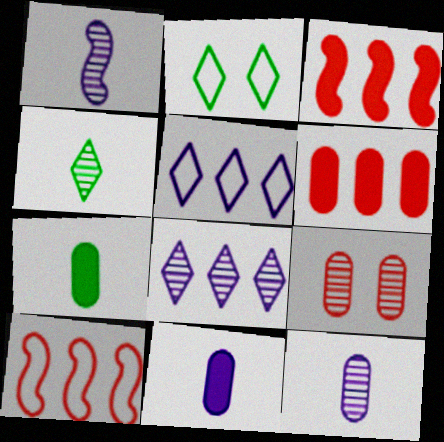[[1, 2, 6], 
[2, 3, 12]]